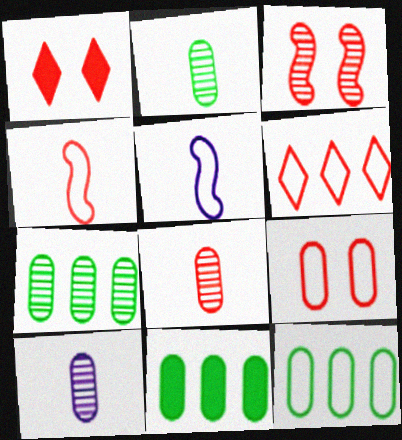[[1, 3, 9], 
[1, 5, 7], 
[2, 8, 10], 
[4, 6, 9], 
[7, 11, 12], 
[9, 10, 11]]